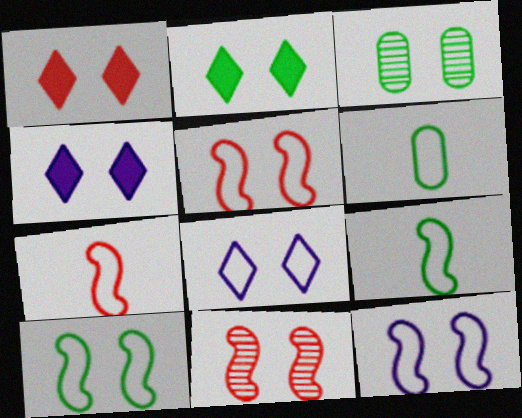[[1, 2, 4], 
[1, 3, 12], 
[2, 3, 10], 
[3, 4, 5], 
[5, 10, 12]]